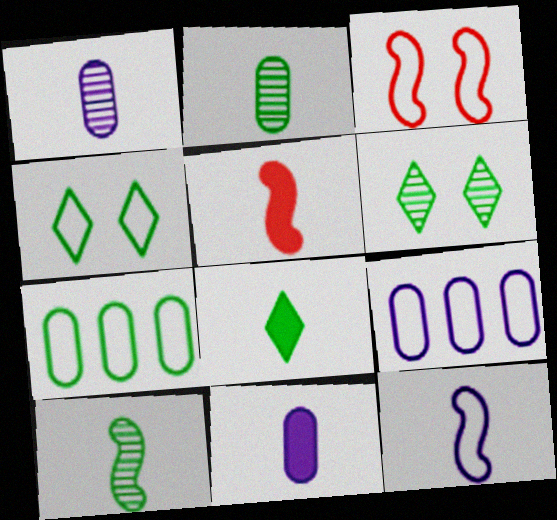[[5, 6, 9], 
[5, 8, 11], 
[5, 10, 12]]